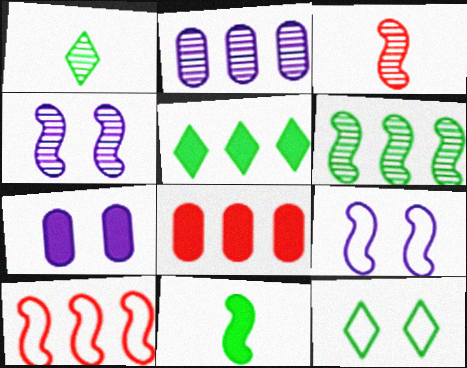[[1, 5, 12], 
[1, 7, 10], 
[1, 8, 9], 
[2, 5, 10], 
[3, 4, 6], 
[4, 10, 11]]